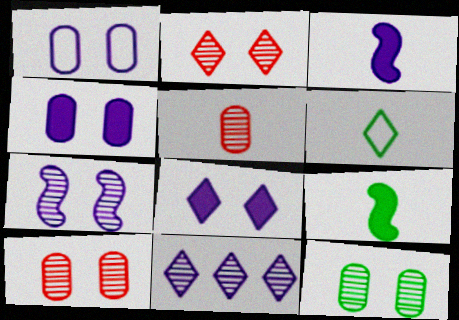[[1, 3, 11], 
[1, 7, 8], 
[2, 7, 12], 
[3, 5, 6]]